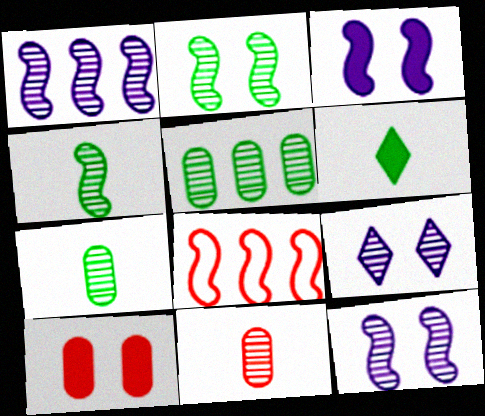[[3, 4, 8]]